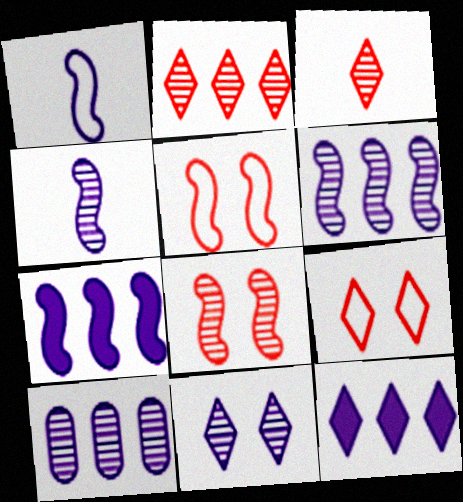[[4, 10, 11]]